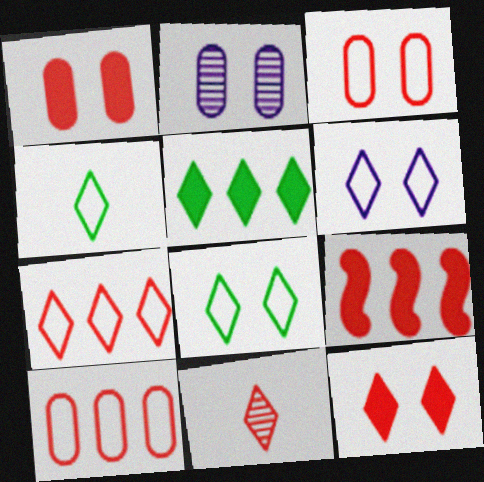[[2, 4, 9], 
[3, 9, 11], 
[4, 6, 7], 
[5, 6, 11], 
[7, 11, 12]]